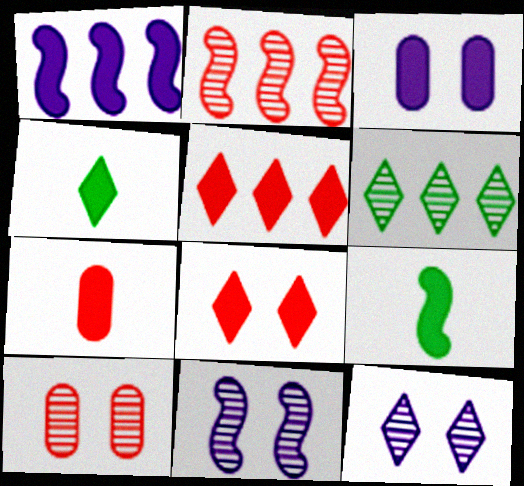[[3, 5, 9]]